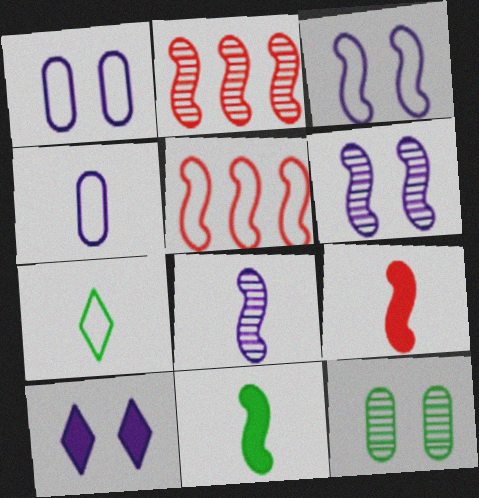[[1, 5, 7], 
[1, 6, 10], 
[2, 3, 11], 
[5, 6, 11]]